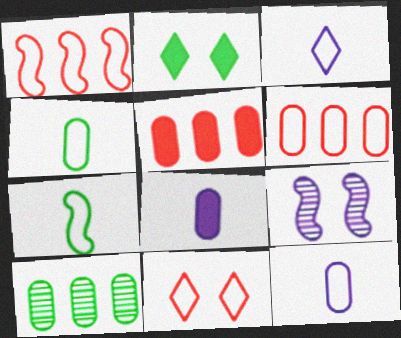[[2, 7, 10]]